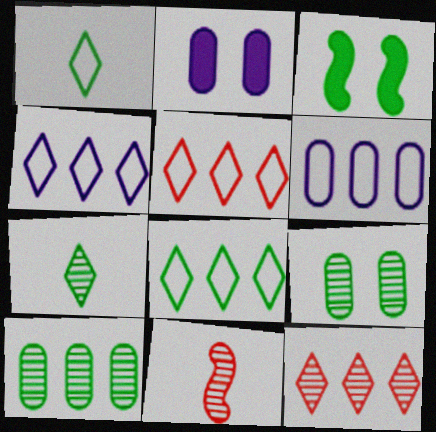[[1, 3, 10], 
[2, 8, 11], 
[4, 5, 8]]